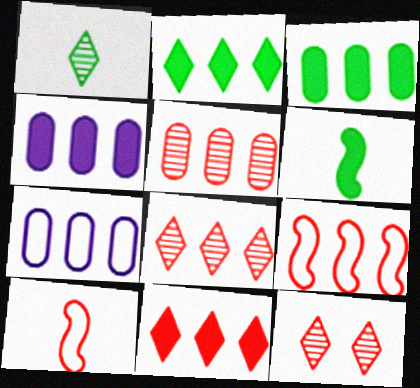[[3, 5, 7], 
[5, 9, 11], 
[6, 7, 12]]